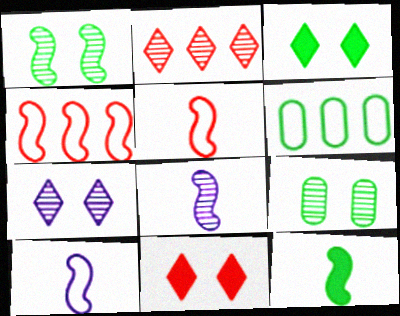[[2, 8, 9], 
[5, 8, 12], 
[6, 8, 11]]